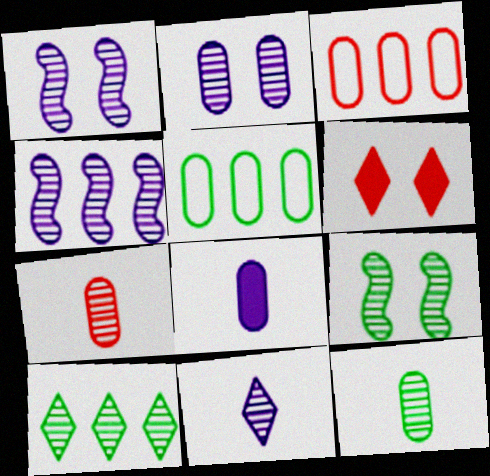[[1, 7, 10], 
[2, 4, 11], 
[9, 10, 12]]